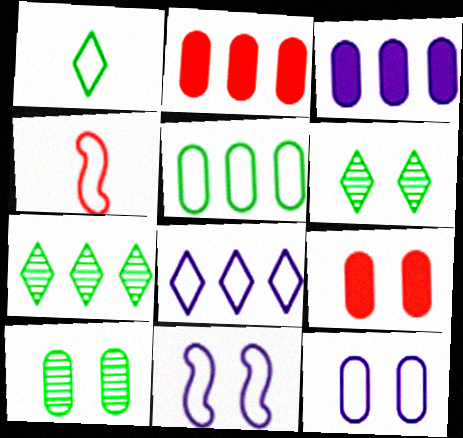[[3, 4, 6], 
[6, 9, 11], 
[9, 10, 12]]